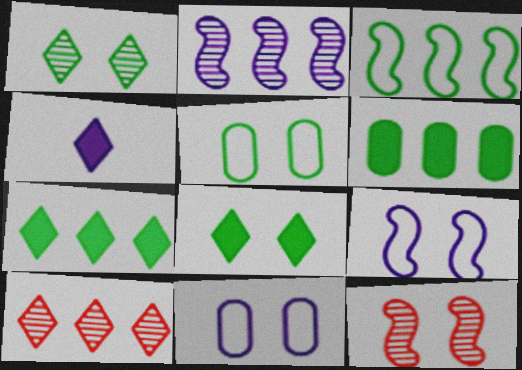[[2, 4, 11], 
[8, 11, 12]]